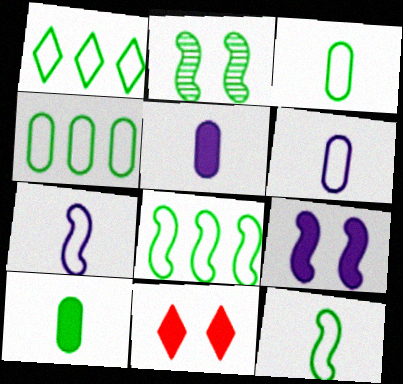[[1, 2, 10], 
[1, 4, 8]]